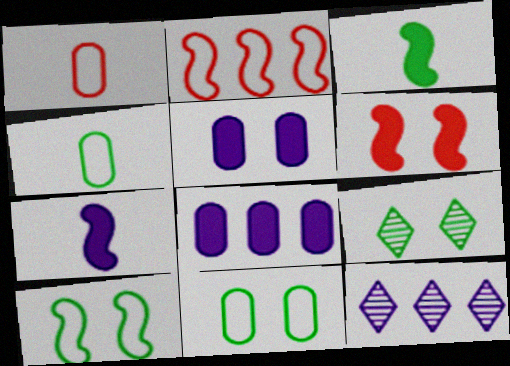[[4, 6, 12]]